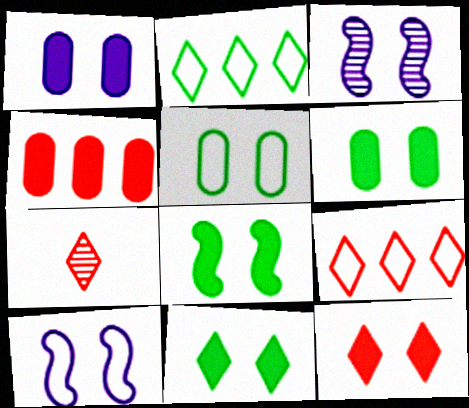[[1, 8, 12], 
[3, 5, 12], 
[6, 8, 11], 
[7, 9, 12]]